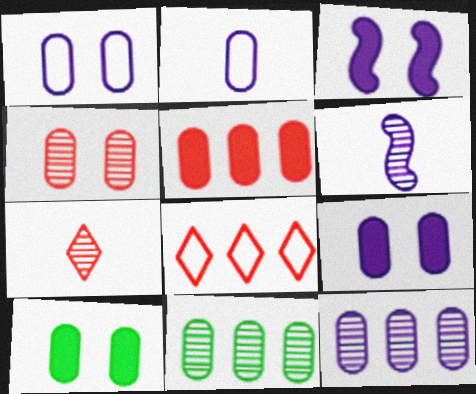[[1, 4, 10], 
[2, 9, 12], 
[6, 8, 10]]